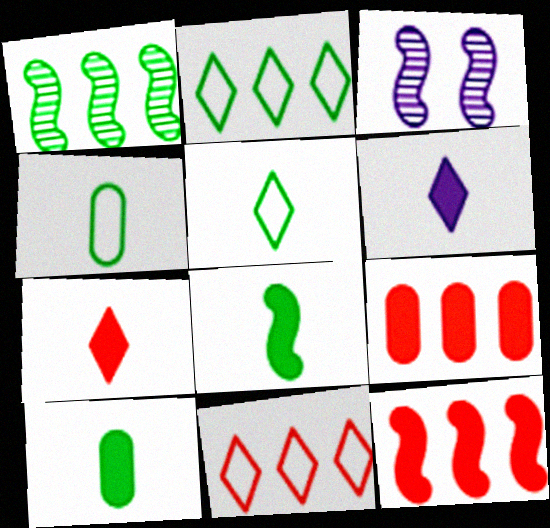[[3, 5, 9], 
[3, 10, 11]]